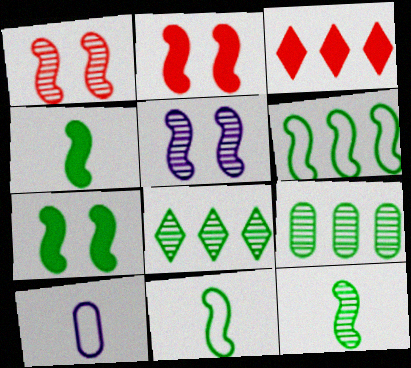[[2, 8, 10], 
[4, 11, 12], 
[6, 7, 12]]